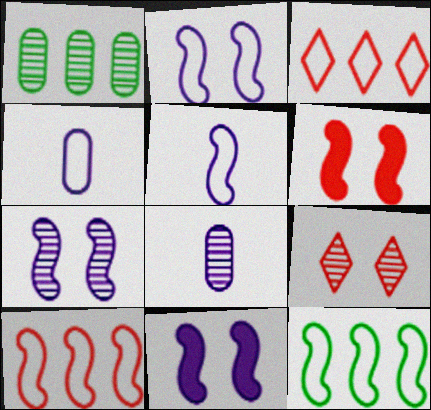[[2, 7, 11]]